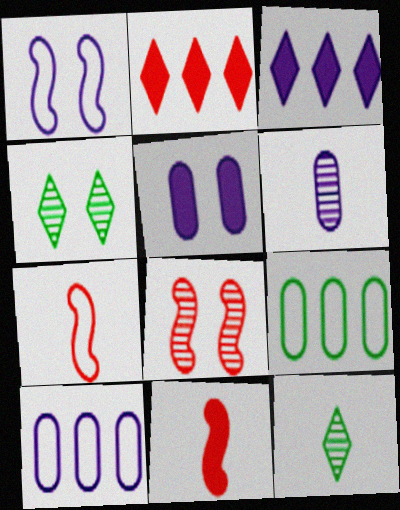[[1, 3, 6], 
[4, 10, 11], 
[5, 6, 10]]